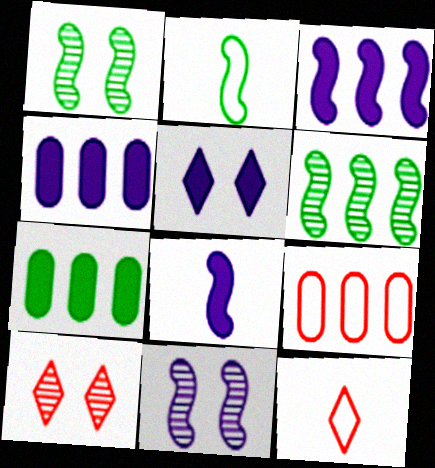[[1, 4, 12], 
[2, 4, 10], 
[4, 5, 8], 
[7, 11, 12]]